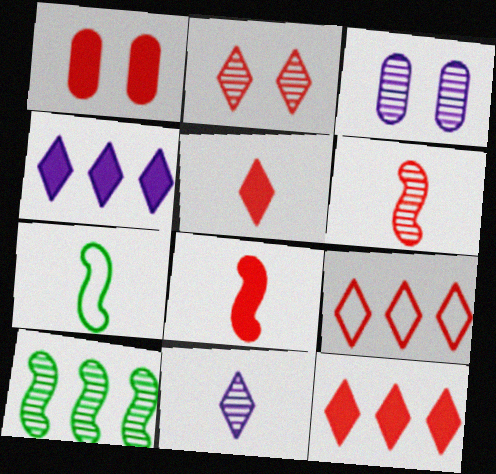[[1, 6, 9], 
[1, 8, 12], 
[2, 5, 9], 
[3, 7, 12]]